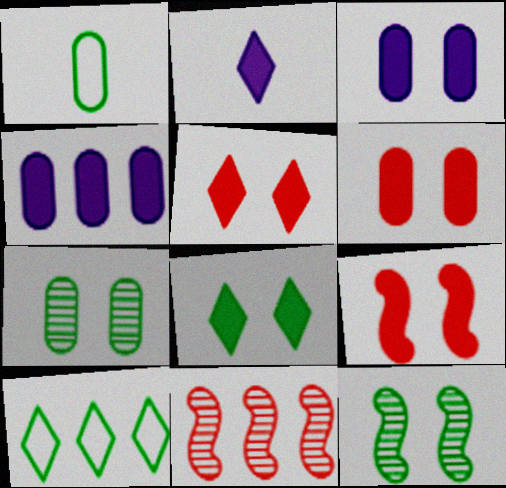[[3, 8, 9], 
[4, 10, 11], 
[5, 6, 9]]